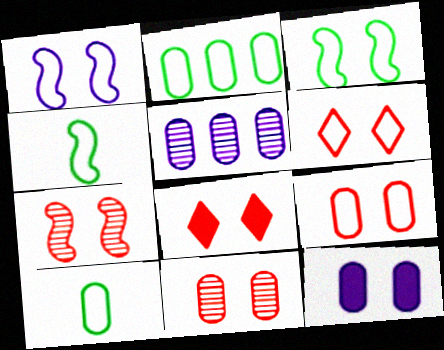[[4, 5, 8], 
[7, 8, 9]]